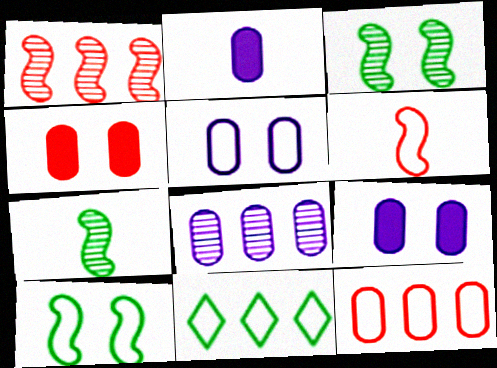[[2, 5, 8], 
[5, 6, 11]]